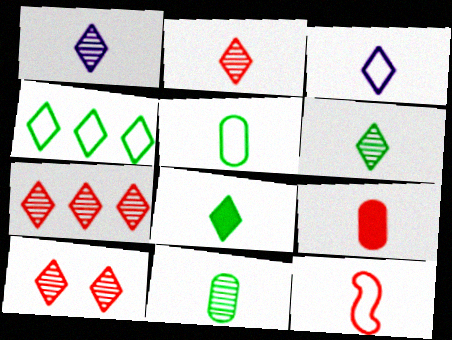[[1, 2, 6], 
[2, 3, 8], 
[2, 7, 10], 
[2, 9, 12], 
[3, 5, 12]]